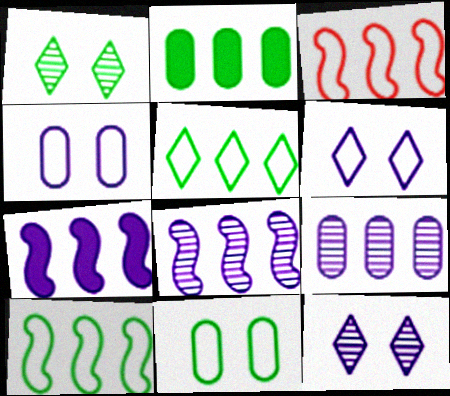[]